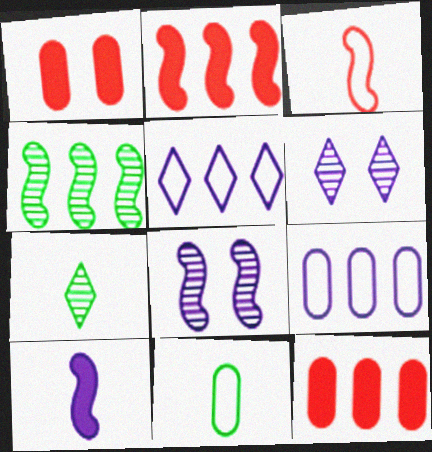[[2, 6, 11], 
[4, 5, 12], 
[6, 9, 10]]